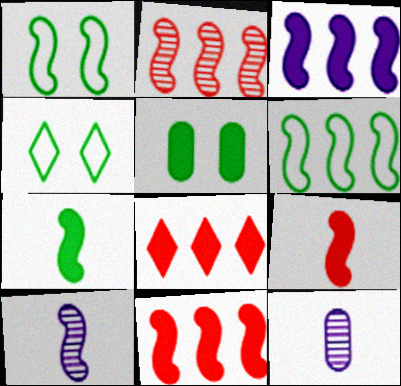[[1, 8, 12], 
[1, 10, 11], 
[2, 3, 6], 
[4, 11, 12]]